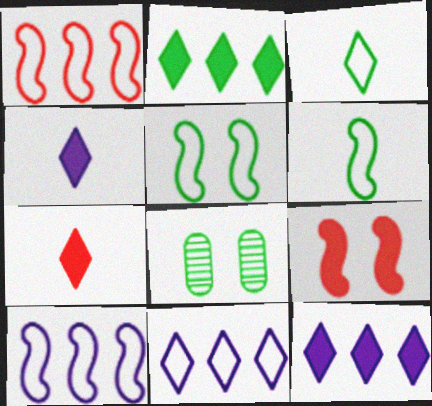[[1, 4, 8], 
[2, 6, 8], 
[7, 8, 10]]